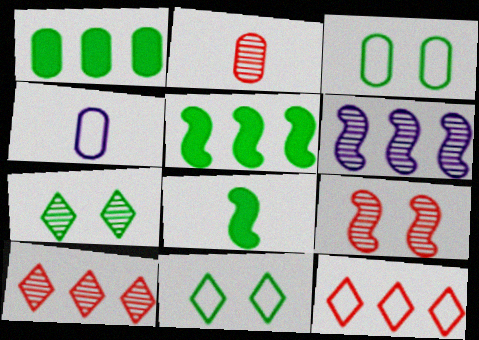[[1, 6, 12], 
[2, 6, 7], 
[2, 9, 10]]